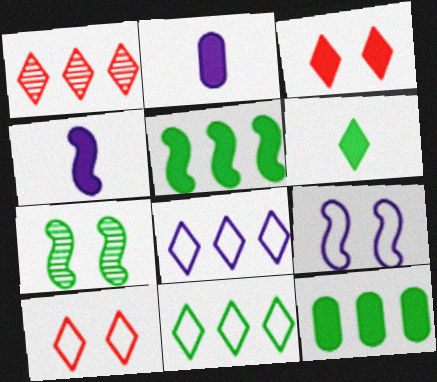[[2, 3, 5], 
[3, 4, 12]]